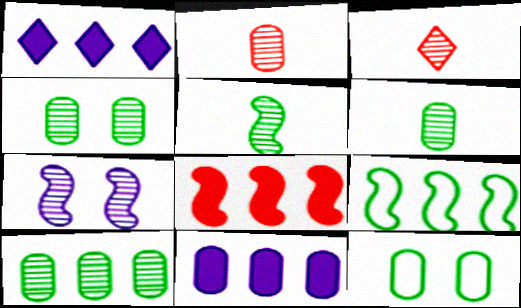[[2, 11, 12], 
[3, 7, 10], 
[4, 6, 10]]